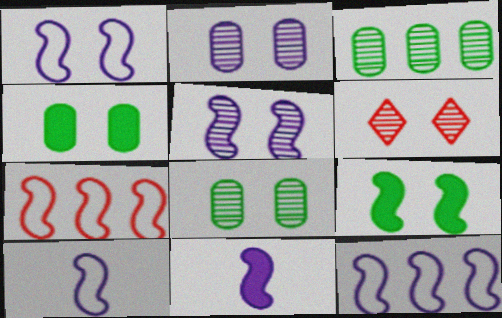[[1, 4, 6], 
[1, 10, 12], 
[5, 6, 8], 
[5, 11, 12]]